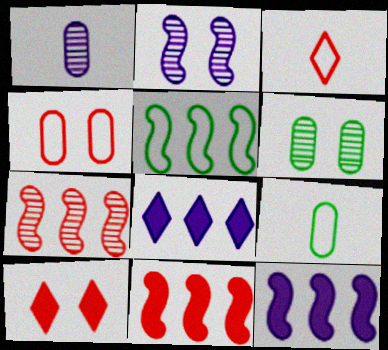[[1, 5, 10], 
[3, 6, 12], 
[5, 7, 12]]